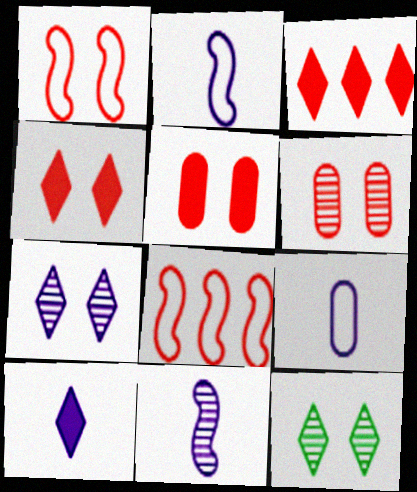[[1, 4, 6], 
[9, 10, 11]]